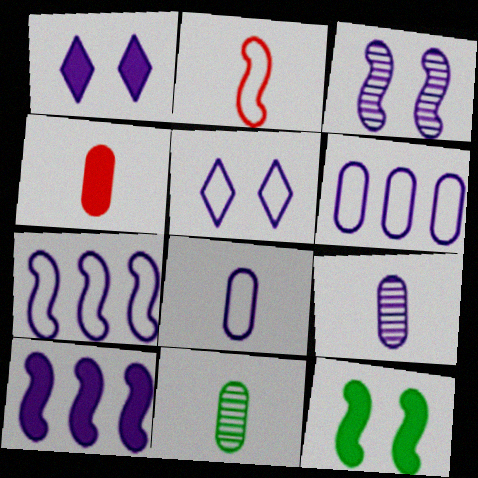[[1, 7, 9], 
[4, 8, 11], 
[5, 7, 8], 
[5, 9, 10]]